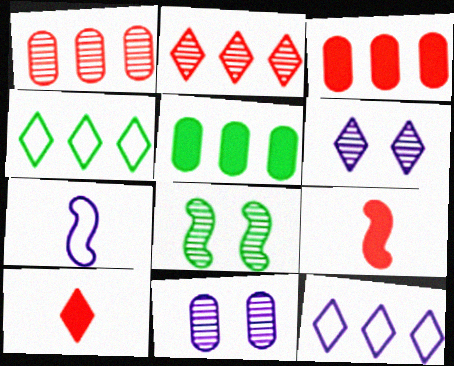[[4, 6, 10], 
[4, 9, 11]]